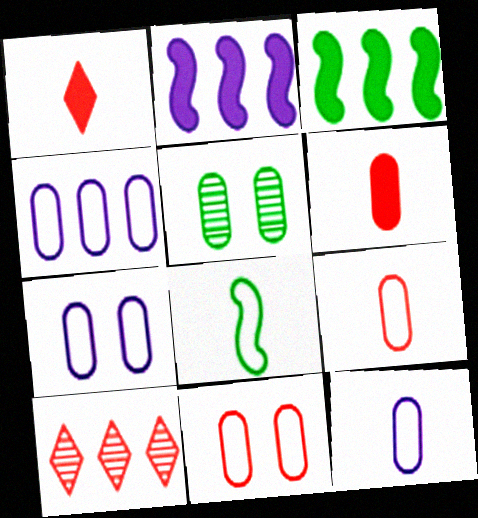[[3, 4, 10], 
[4, 5, 6], 
[4, 7, 12]]